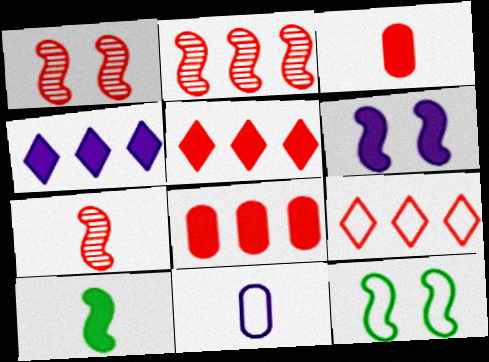[[1, 2, 7], 
[1, 3, 9], 
[1, 6, 12], 
[2, 8, 9], 
[9, 11, 12]]